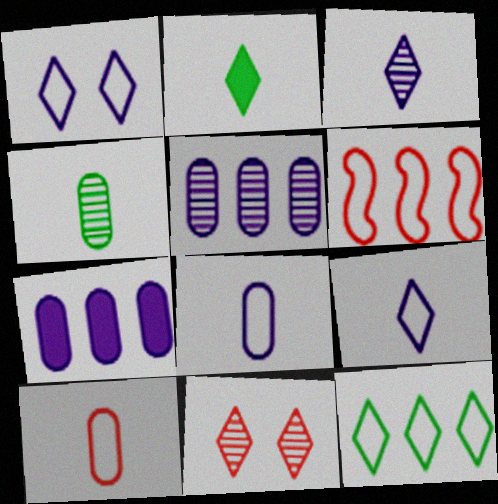[]